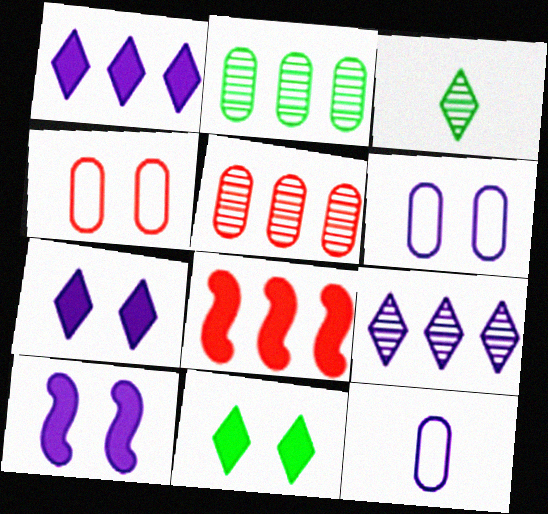[[3, 6, 8], 
[9, 10, 12]]